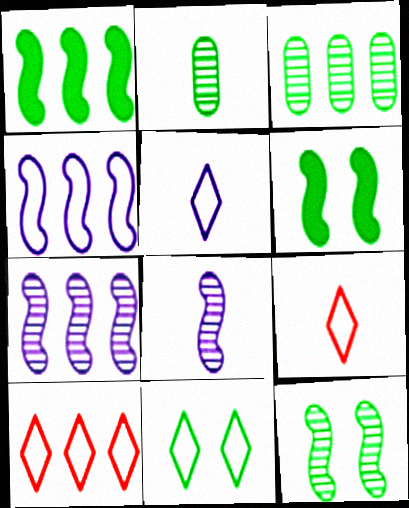[[1, 2, 11], 
[5, 10, 11]]